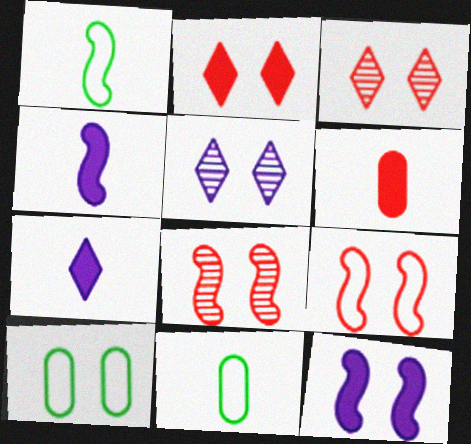[[3, 10, 12]]